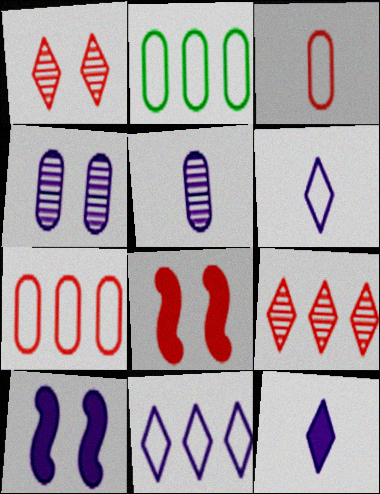[[3, 8, 9], 
[5, 10, 11]]